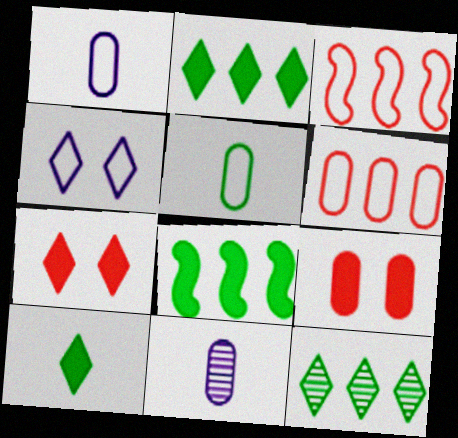[[3, 4, 5]]